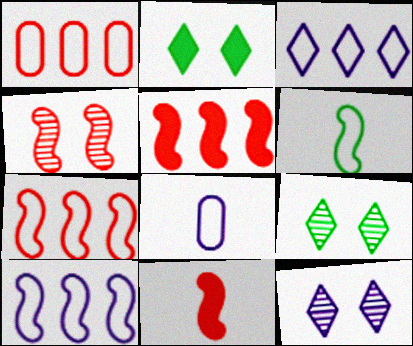[[4, 7, 11], 
[5, 8, 9]]